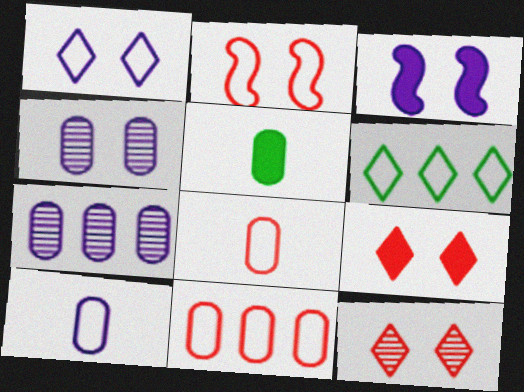[[1, 3, 4], 
[2, 6, 10], 
[4, 5, 11]]